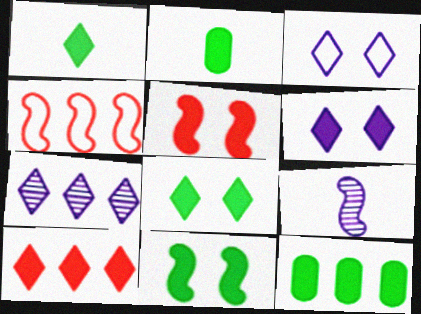[[1, 6, 10], 
[1, 11, 12], 
[4, 7, 12], 
[4, 9, 11]]